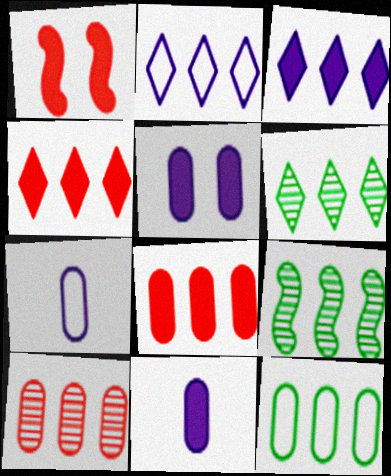[[1, 6, 7], 
[2, 4, 6], 
[2, 8, 9]]